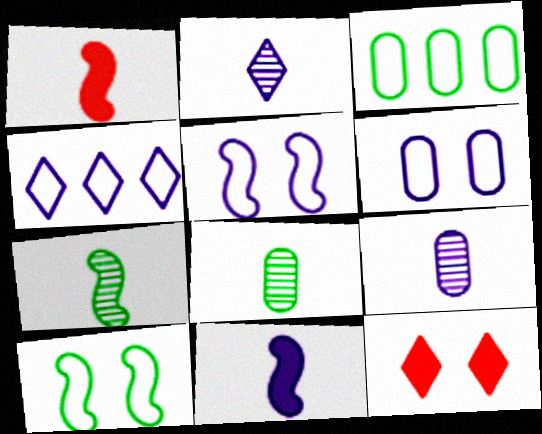[]